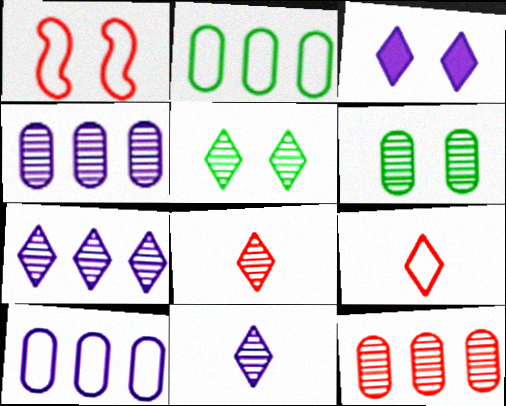[[1, 3, 6], 
[5, 7, 8]]